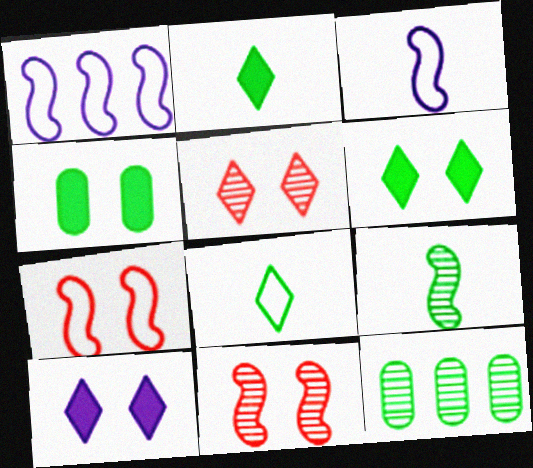[]